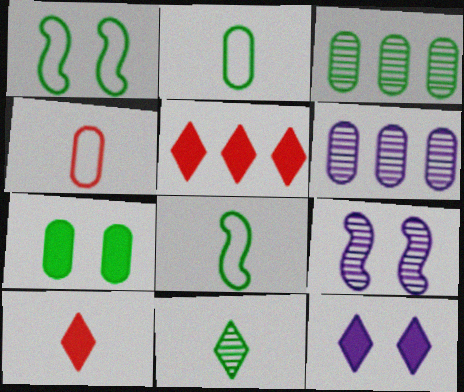[[1, 6, 10], 
[2, 3, 7], 
[2, 5, 9], 
[4, 6, 7]]